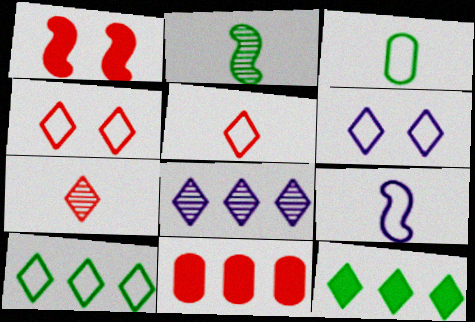[[1, 3, 8], 
[2, 6, 11], 
[3, 5, 9], 
[5, 6, 10], 
[6, 7, 12]]